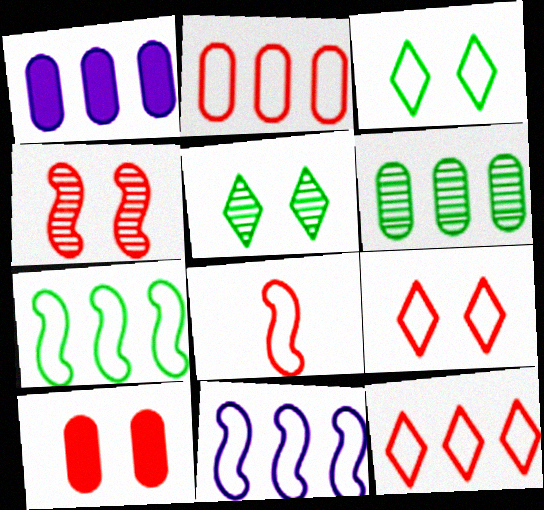[[1, 2, 6], 
[1, 5, 8], 
[2, 8, 9], 
[4, 9, 10]]